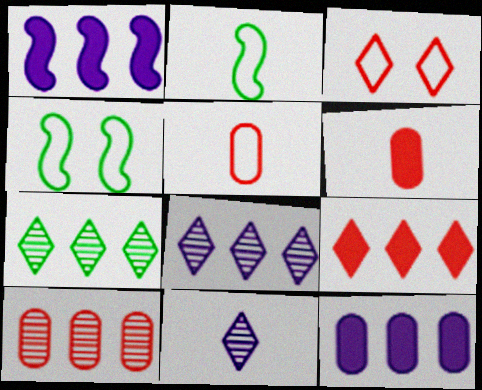[[2, 6, 11], 
[4, 6, 8]]